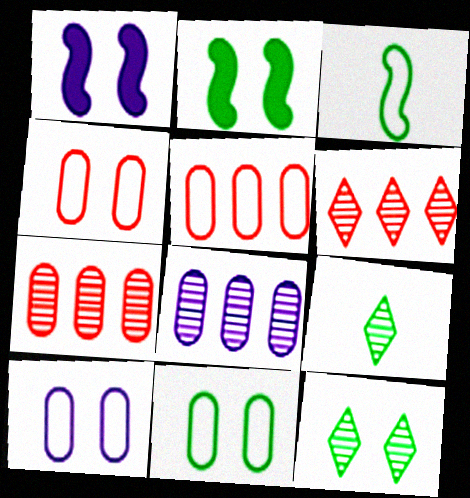[[1, 4, 12], 
[1, 5, 9], 
[2, 11, 12], 
[4, 10, 11]]